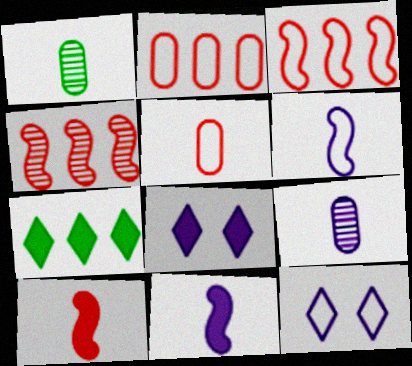[[1, 3, 8]]